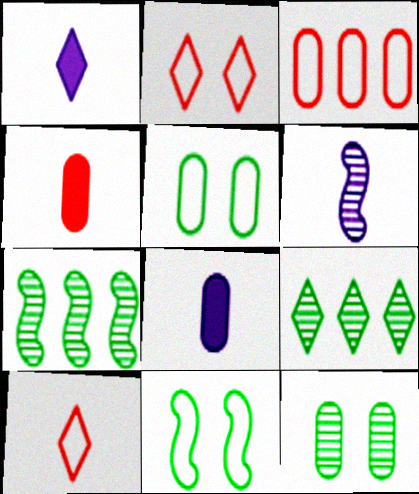[[1, 2, 9], 
[2, 7, 8], 
[3, 8, 12]]